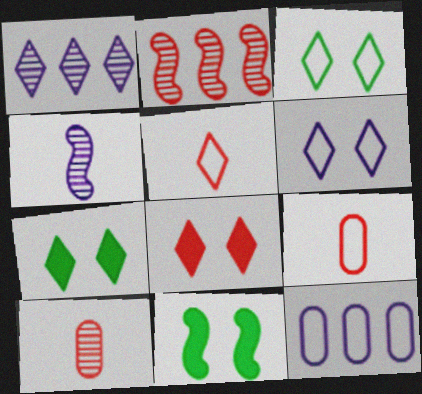[[1, 5, 7], 
[1, 9, 11], 
[2, 8, 9]]